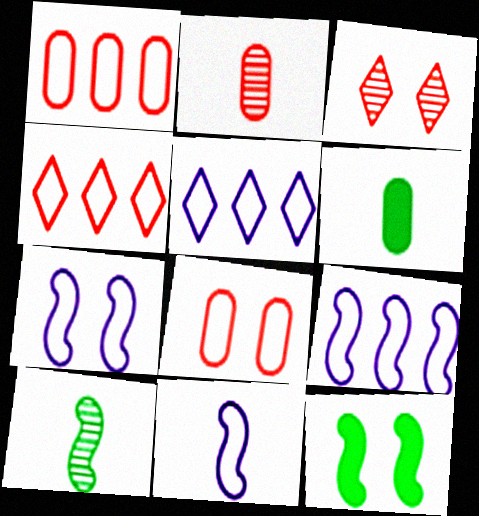[[2, 5, 12], 
[3, 6, 9], 
[7, 9, 11]]